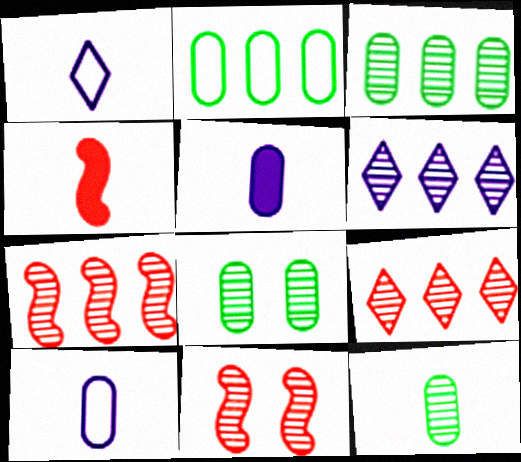[[1, 4, 12], 
[3, 6, 7], 
[3, 8, 12], 
[6, 11, 12]]